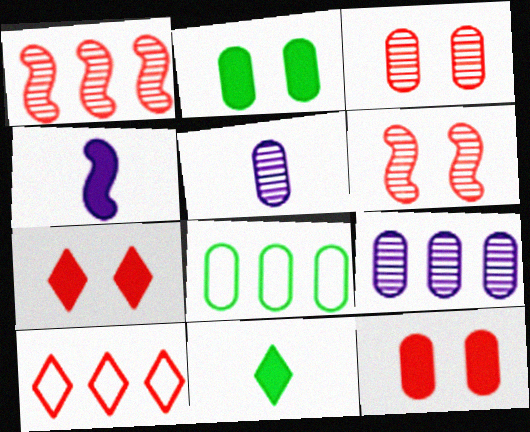[[5, 8, 12]]